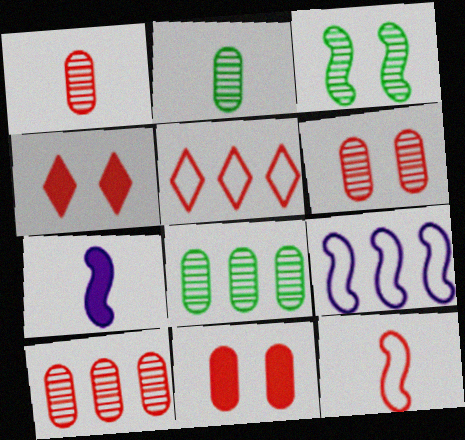[[1, 6, 10], 
[2, 4, 9], 
[4, 10, 12]]